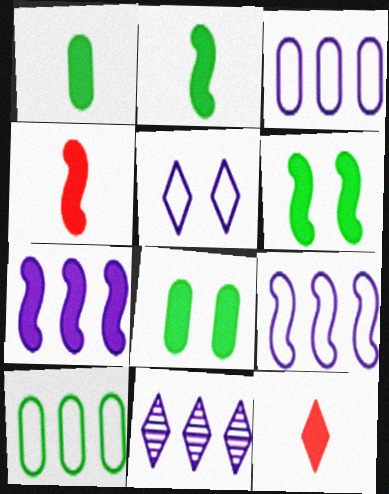[[3, 7, 11], 
[4, 6, 7], 
[7, 8, 12]]